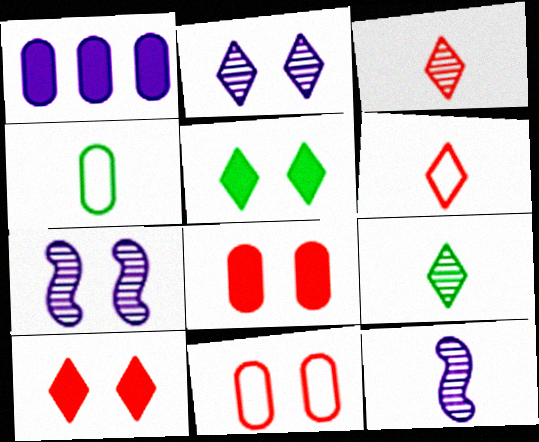[[5, 7, 11]]